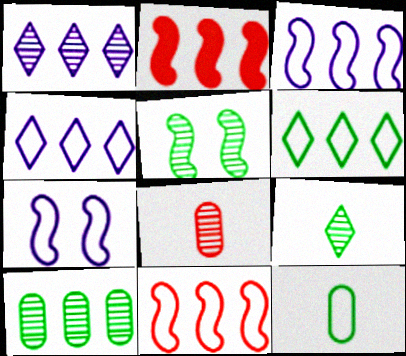[[1, 5, 8], 
[2, 4, 10], 
[5, 9, 10]]